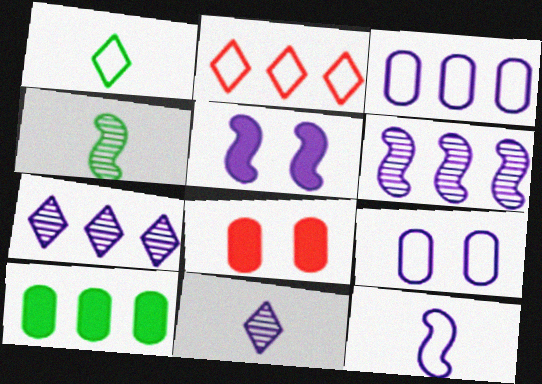[[1, 6, 8], 
[2, 6, 10], 
[3, 5, 11], 
[5, 6, 12]]